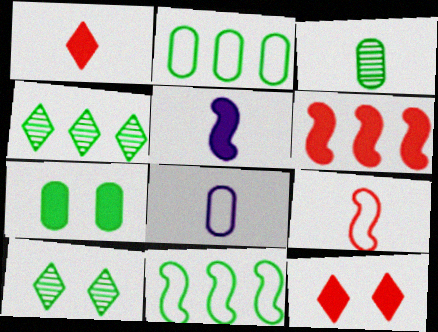[[2, 3, 7], 
[6, 8, 10]]